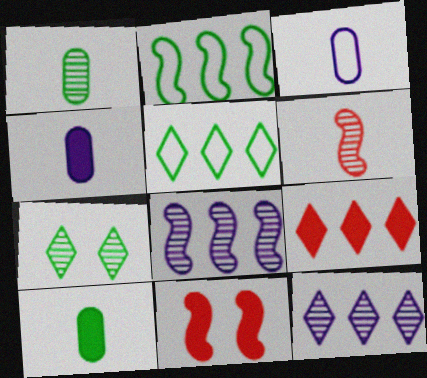[[2, 7, 10], 
[5, 9, 12]]